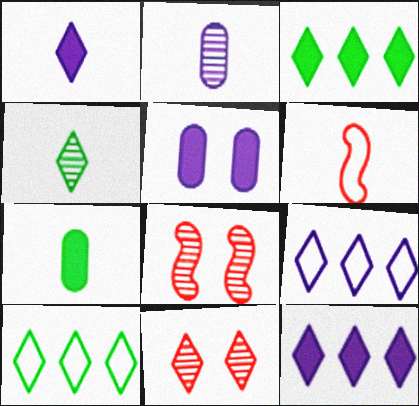[[1, 10, 11], 
[7, 8, 9]]